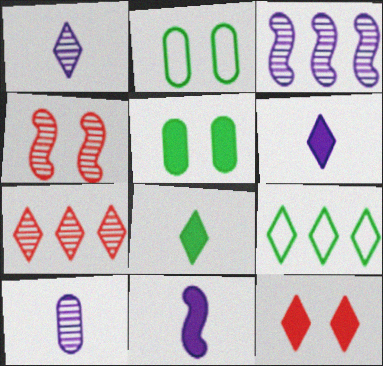[[1, 9, 12], 
[2, 7, 11]]